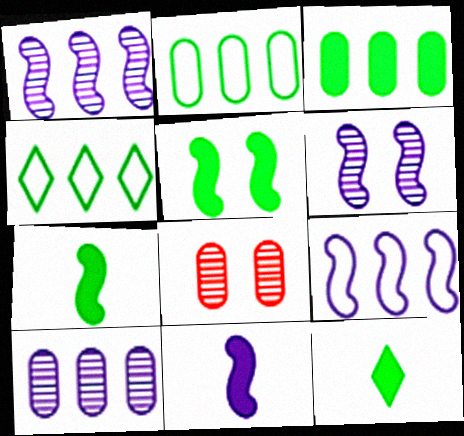[[3, 5, 12], 
[4, 8, 11], 
[6, 9, 11], 
[8, 9, 12]]